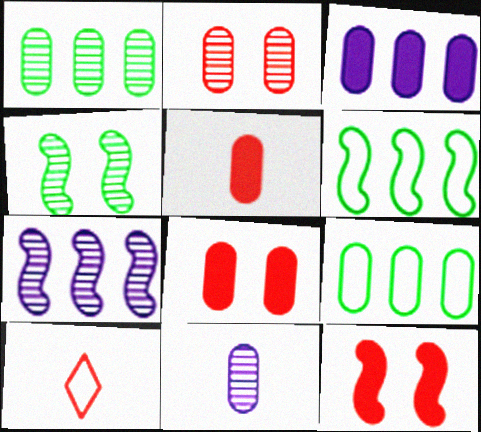[[1, 2, 11], 
[3, 4, 10], 
[8, 9, 11]]